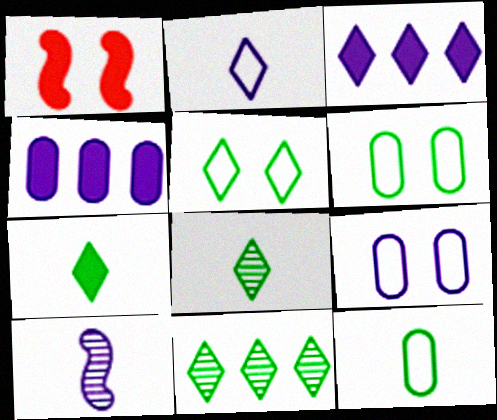[[1, 4, 7], 
[3, 9, 10], 
[5, 7, 11]]